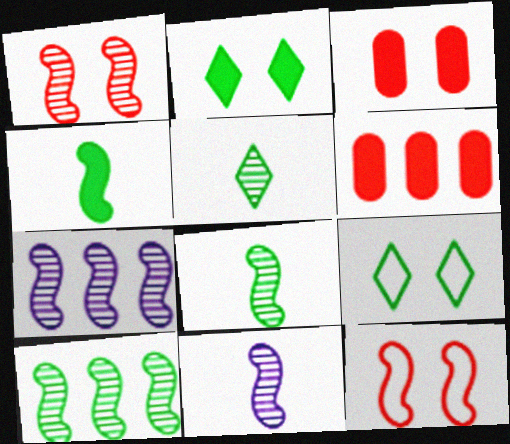[[1, 7, 8], 
[1, 10, 11], 
[4, 7, 12], 
[6, 9, 11]]